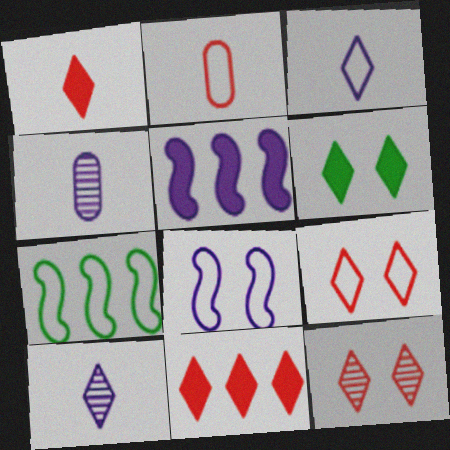[]